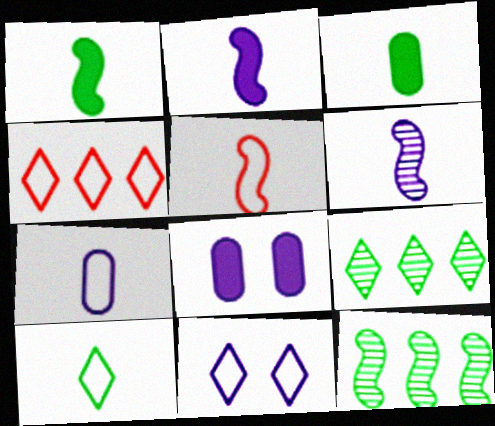[[1, 5, 6], 
[4, 10, 11], 
[5, 7, 10], 
[5, 8, 9]]